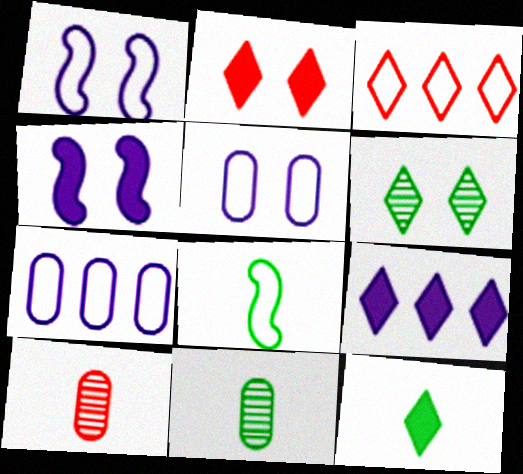[[2, 9, 12], 
[3, 4, 11], 
[3, 5, 8], 
[8, 11, 12]]